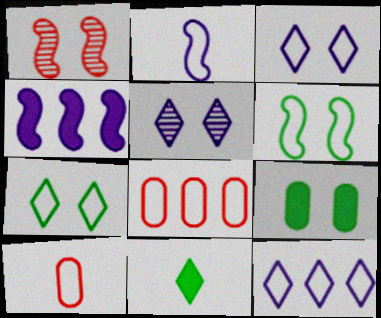[[1, 3, 9], 
[2, 7, 8], 
[6, 10, 12]]